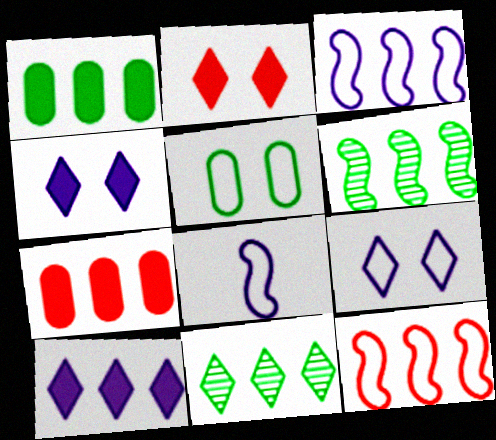[[3, 7, 11]]